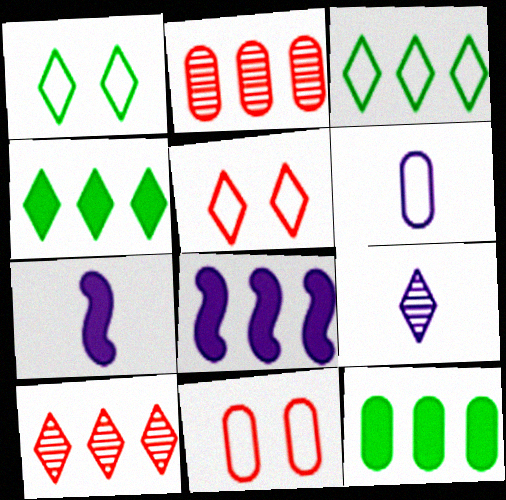[[1, 2, 7], 
[2, 3, 8], 
[4, 5, 9], 
[6, 7, 9]]